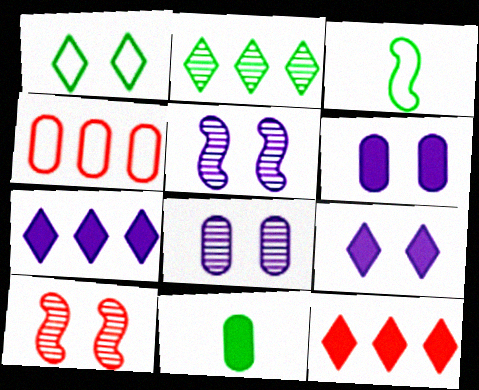[[1, 6, 10], 
[3, 8, 12], 
[4, 8, 11]]